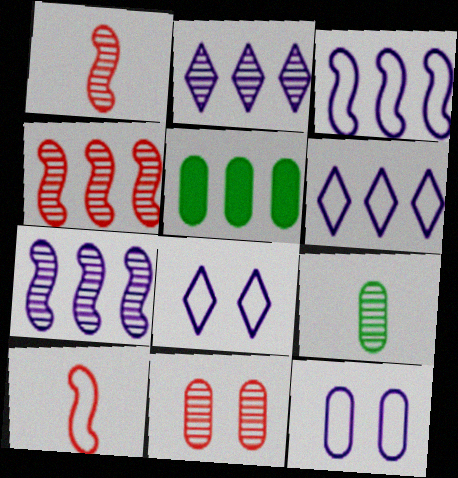[[1, 5, 8], 
[4, 5, 6]]